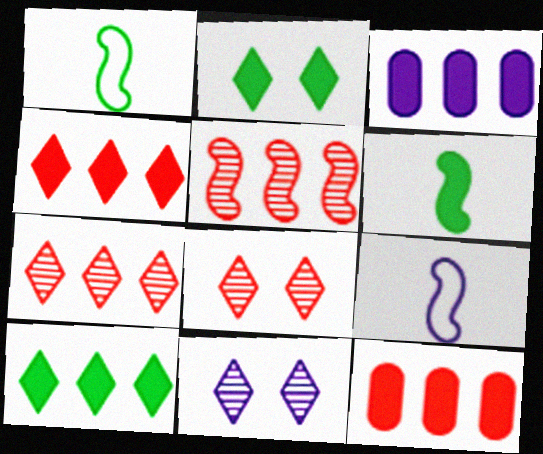[[1, 3, 8], 
[1, 11, 12], 
[3, 9, 11]]